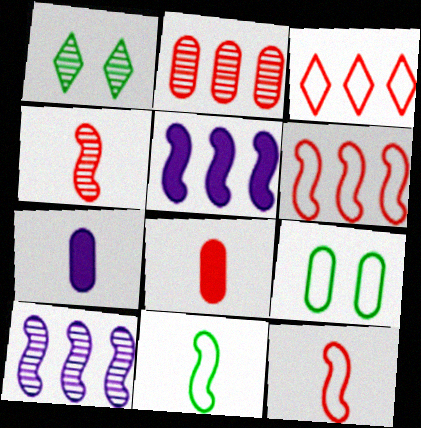[[1, 6, 7], 
[2, 7, 9]]